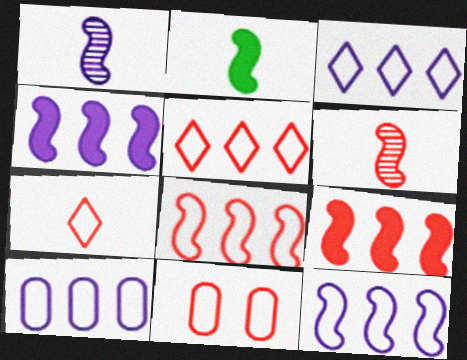[[3, 10, 12], 
[7, 8, 11]]